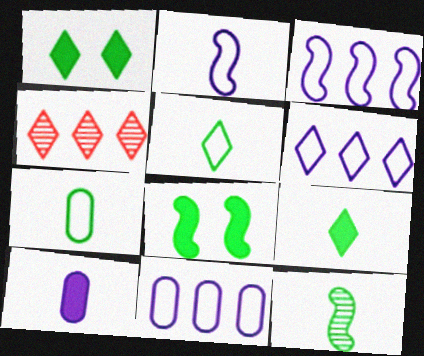[[3, 6, 11], 
[7, 9, 12]]